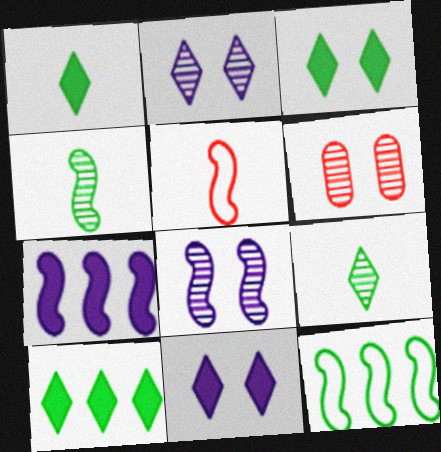[[1, 3, 10]]